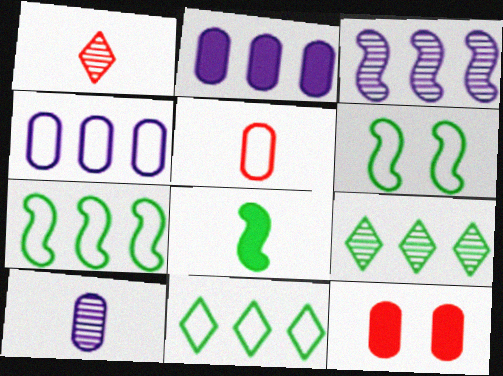[[1, 2, 6]]